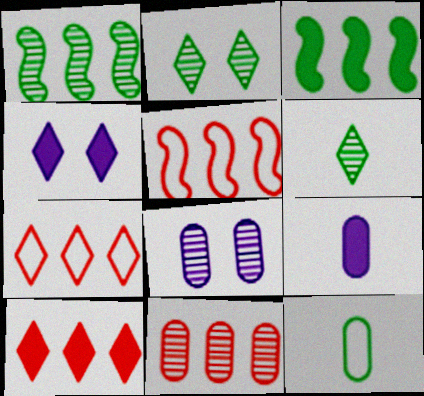[[2, 3, 12], 
[2, 5, 9], 
[4, 6, 7], 
[5, 10, 11]]